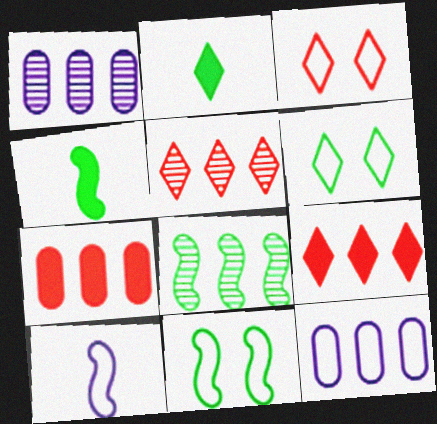[[1, 3, 4], 
[1, 5, 8], 
[4, 8, 11], 
[8, 9, 12]]